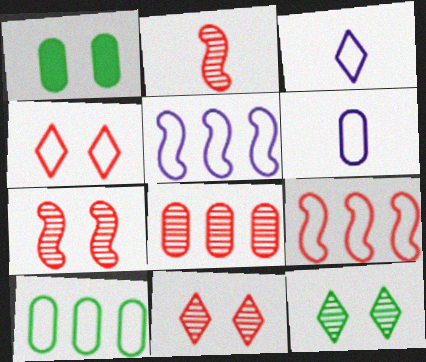[[1, 6, 8], 
[2, 8, 11]]